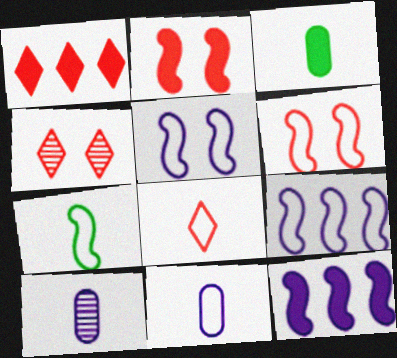[[1, 4, 8], 
[3, 4, 9], 
[6, 7, 9], 
[7, 8, 11]]